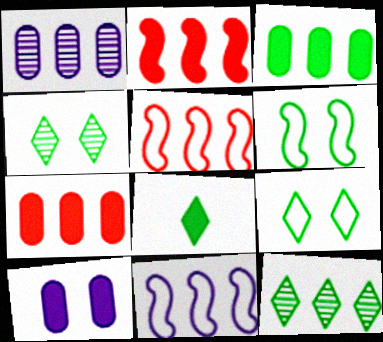[[2, 8, 10], 
[7, 11, 12], 
[8, 9, 12]]